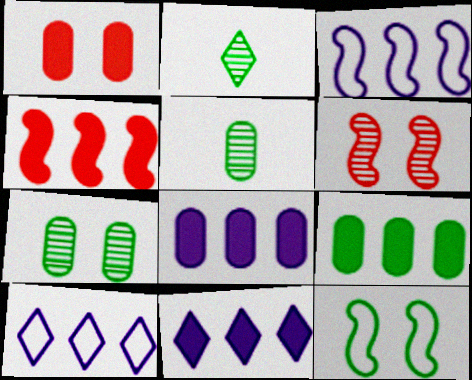[[1, 2, 3], 
[2, 9, 12], 
[4, 9, 11]]